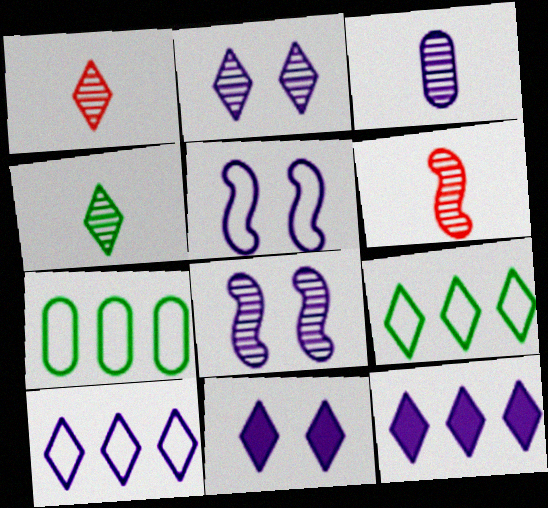[[1, 9, 11], 
[3, 4, 6], 
[3, 5, 12], 
[6, 7, 11]]